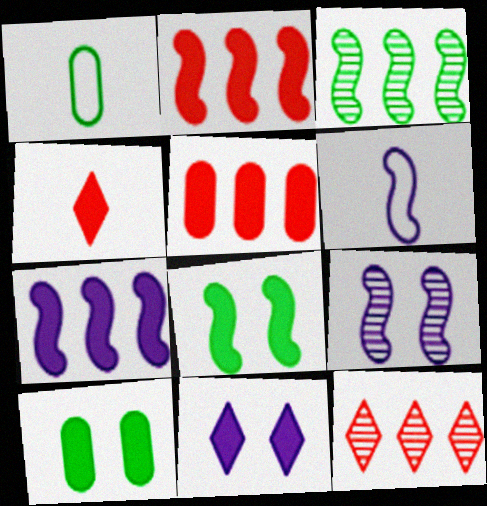[[4, 7, 10], 
[6, 7, 9], 
[6, 10, 12]]